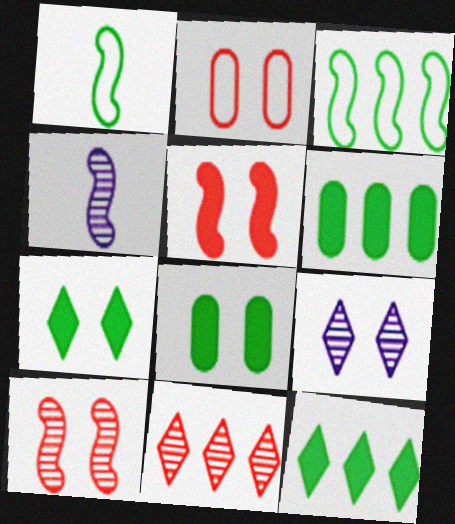[[2, 4, 12], 
[3, 4, 5]]